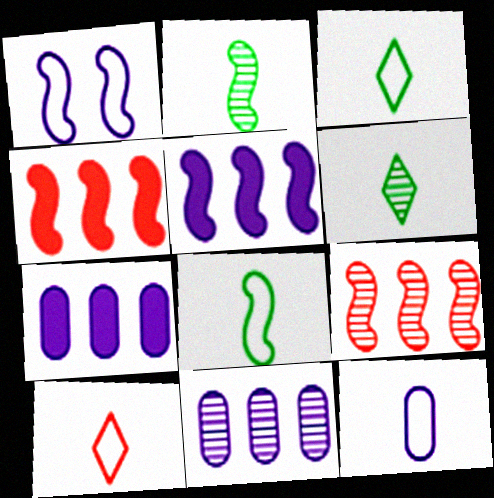[[1, 2, 4], 
[8, 10, 12]]